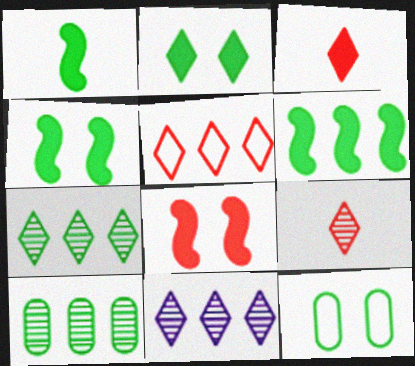[[1, 4, 6], 
[1, 7, 12]]